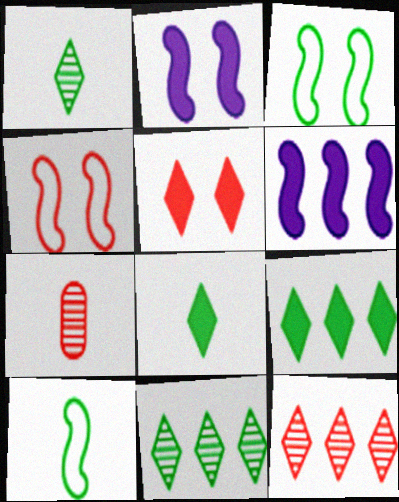[]